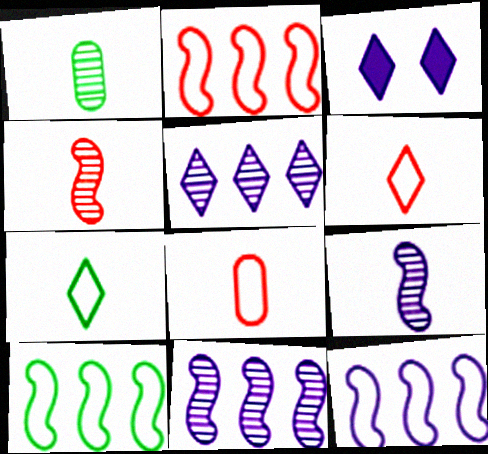[[1, 2, 3], 
[2, 10, 12]]